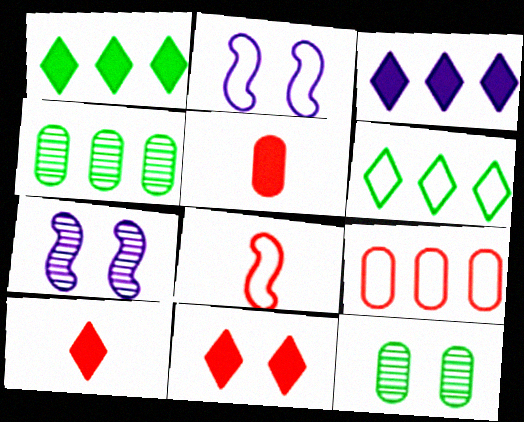[[2, 4, 10], 
[2, 11, 12], 
[3, 8, 12], 
[5, 6, 7]]